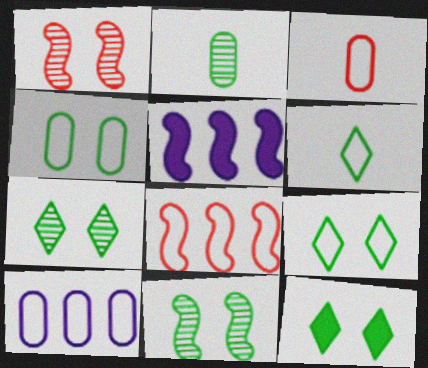[[3, 4, 10], 
[3, 5, 7], 
[4, 11, 12], 
[7, 9, 12]]